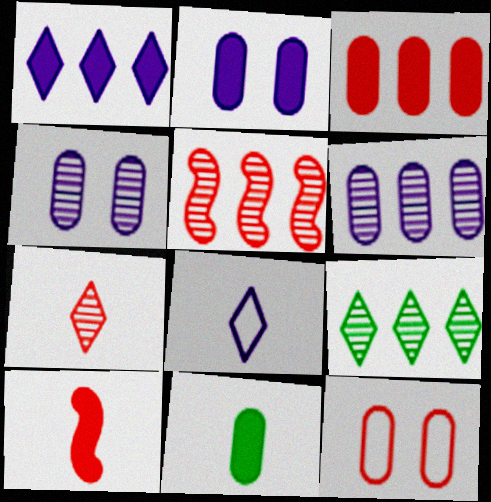[[2, 3, 11], 
[5, 6, 9], 
[6, 11, 12]]